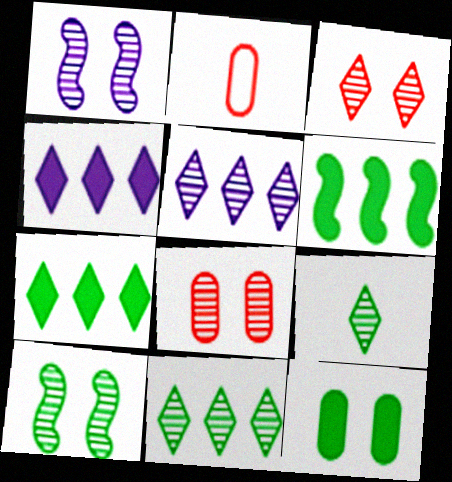[[1, 2, 7], 
[2, 4, 10], 
[3, 5, 9]]